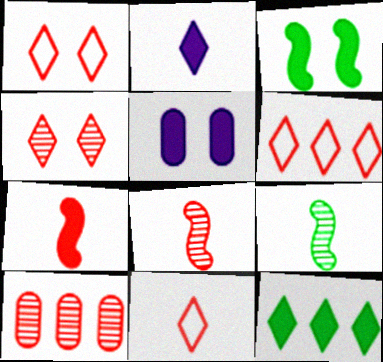[[1, 6, 11], 
[1, 7, 10], 
[4, 8, 10], 
[5, 6, 9], 
[5, 7, 12]]